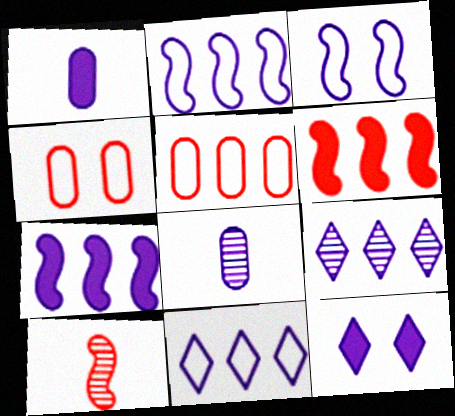[[1, 3, 9], 
[1, 7, 12], 
[2, 8, 12]]